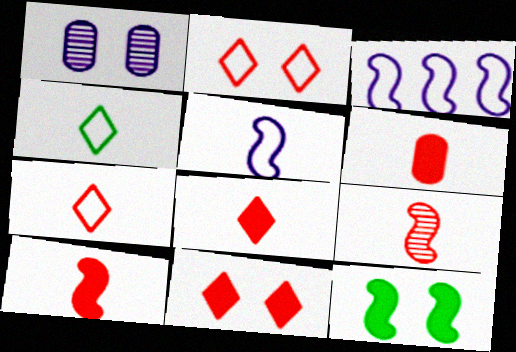[[1, 2, 12], 
[3, 9, 12], 
[6, 7, 9], 
[6, 8, 10]]